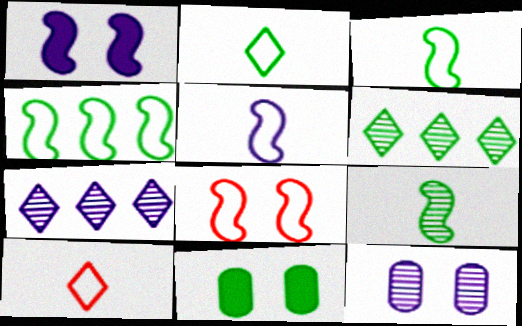[[3, 6, 11], 
[4, 5, 8]]